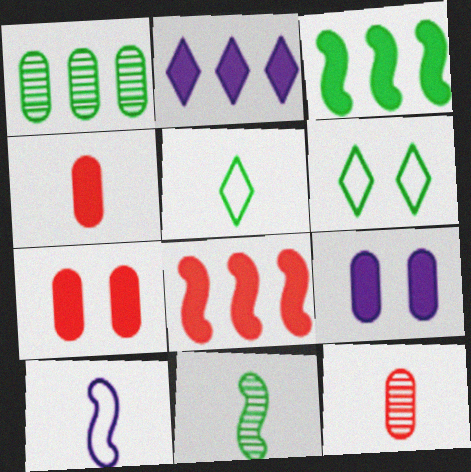[]